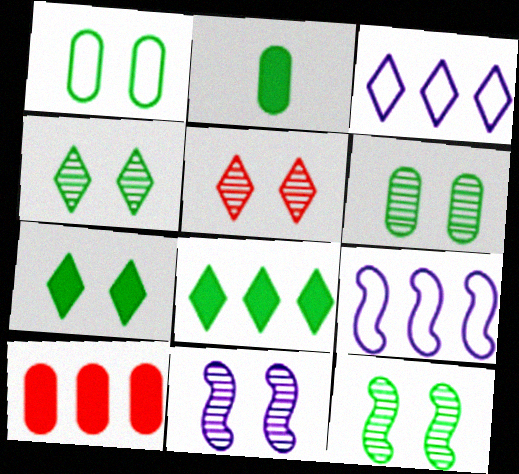[[1, 7, 12], 
[2, 5, 9], 
[4, 6, 12], 
[5, 6, 11]]